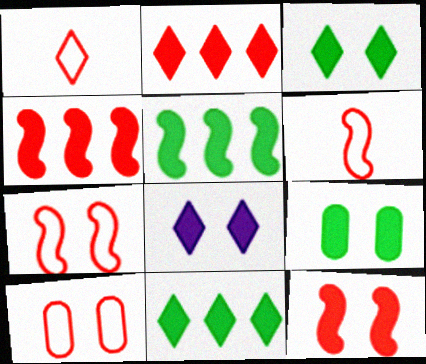[[8, 9, 12]]